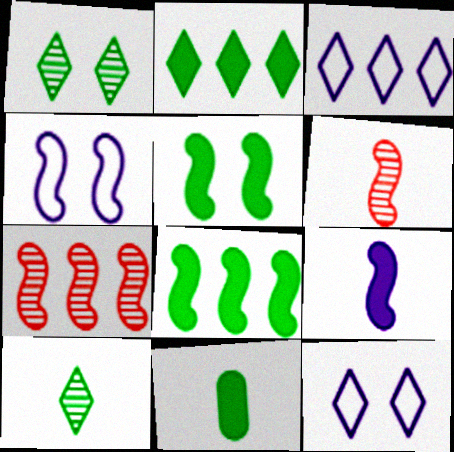[[2, 5, 11], 
[4, 6, 8], 
[7, 11, 12]]